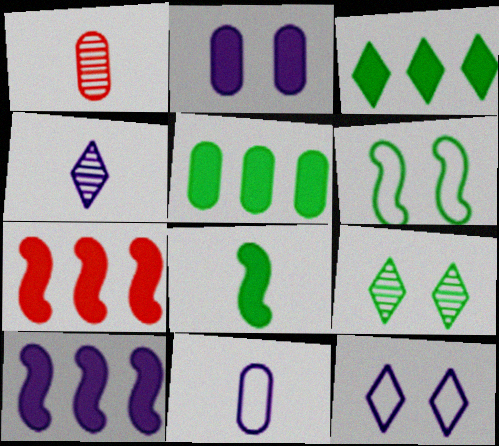[[7, 9, 11]]